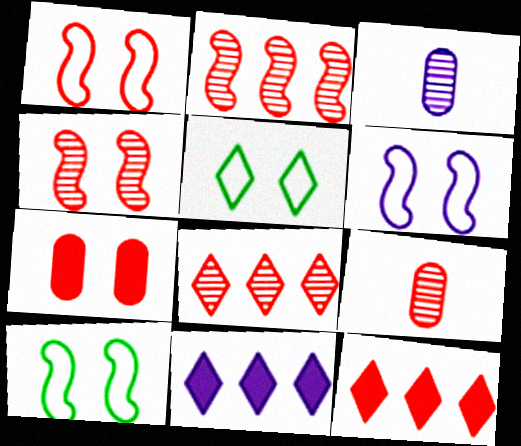[[1, 6, 10], 
[1, 9, 12], 
[3, 6, 11], 
[3, 10, 12], 
[4, 8, 9], 
[9, 10, 11]]